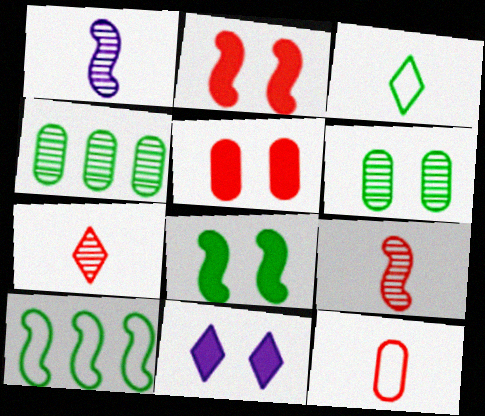[[1, 2, 10], 
[3, 4, 8], 
[5, 8, 11]]